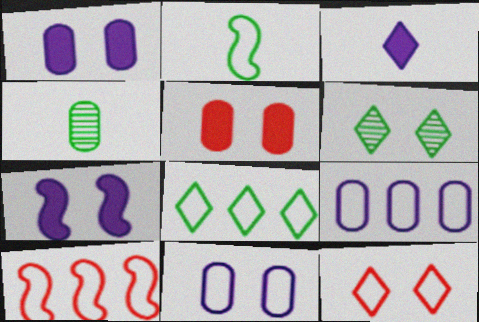[[2, 9, 12], 
[4, 5, 9], 
[8, 9, 10]]